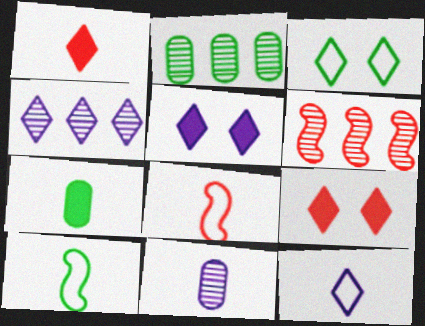[[1, 3, 4], 
[1, 10, 11], 
[2, 4, 6], 
[2, 5, 8], 
[4, 5, 12]]